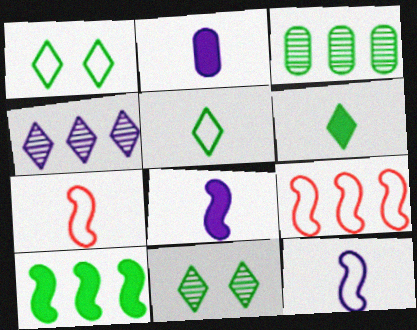[[2, 9, 11]]